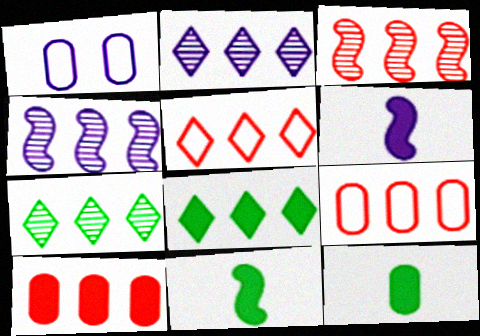[[1, 2, 6], 
[2, 5, 8], 
[3, 5, 10], 
[4, 8, 9]]